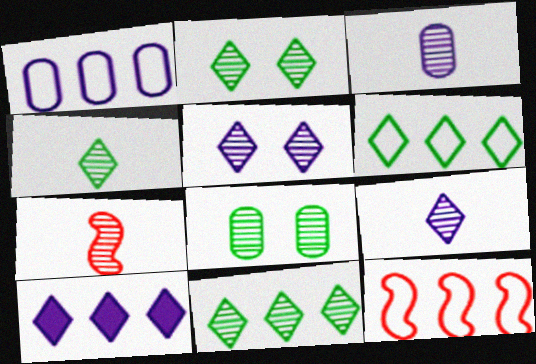[[1, 6, 12], 
[2, 4, 11], 
[3, 4, 7]]